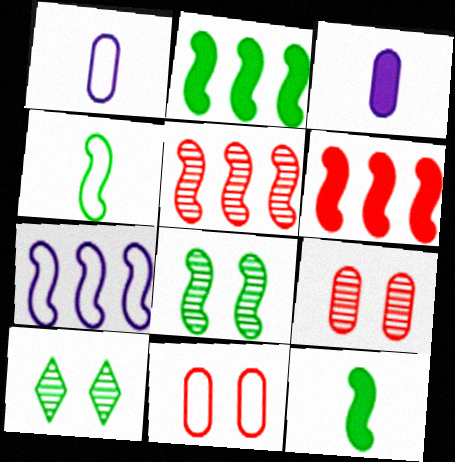[[1, 6, 10], 
[2, 4, 8], 
[2, 5, 7]]